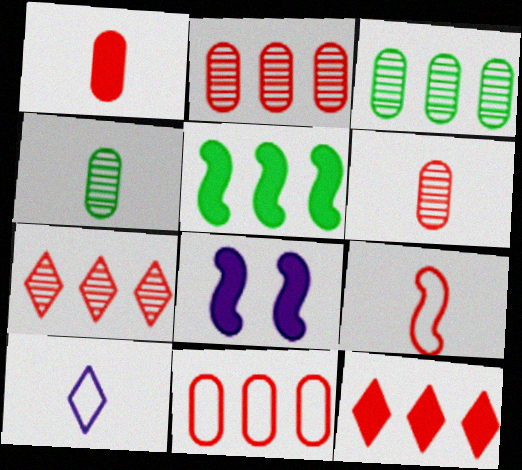[]